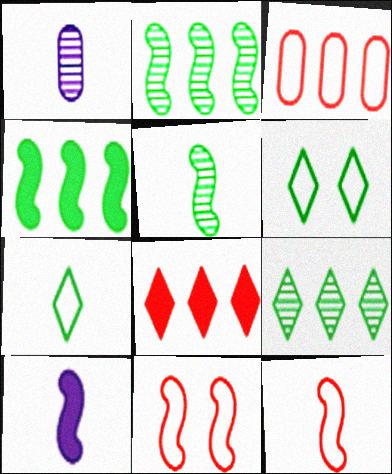[[2, 10, 11], 
[5, 10, 12]]